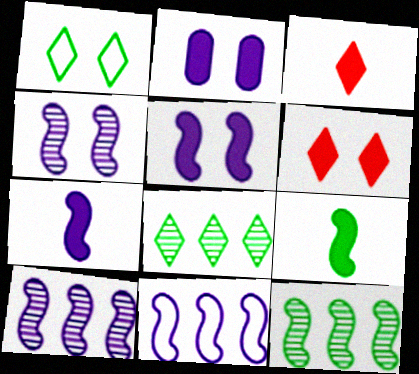[[4, 7, 11]]